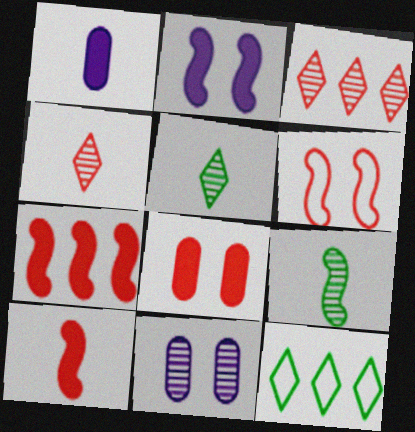[[3, 9, 11], 
[10, 11, 12]]